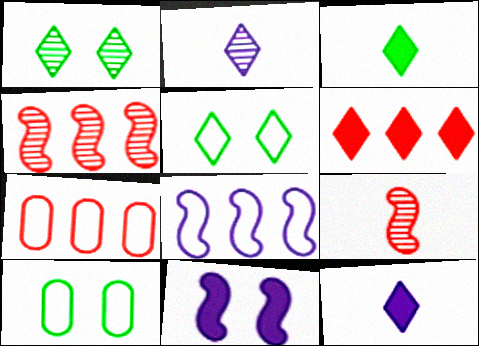[[2, 5, 6], 
[4, 6, 7], 
[4, 10, 12]]